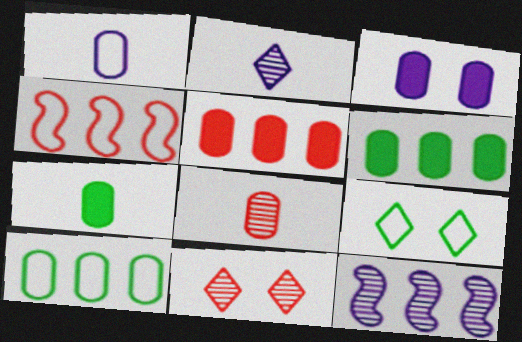[[1, 4, 9], 
[1, 7, 8], 
[3, 5, 7], 
[3, 8, 10]]